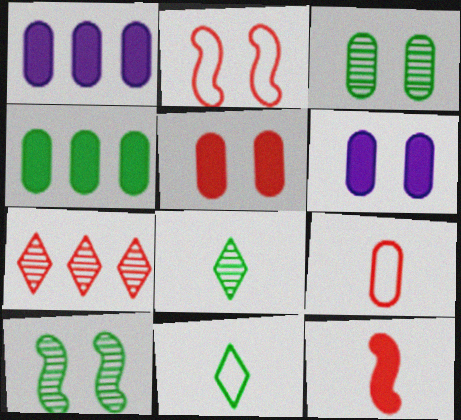[[1, 2, 8], 
[1, 3, 9], 
[4, 10, 11]]